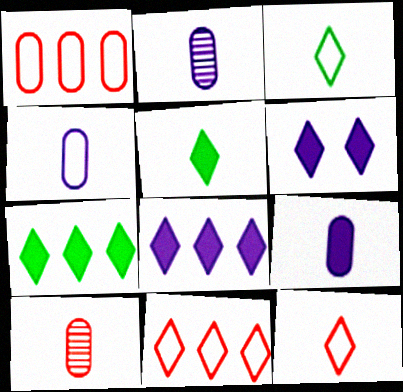[[2, 4, 9]]